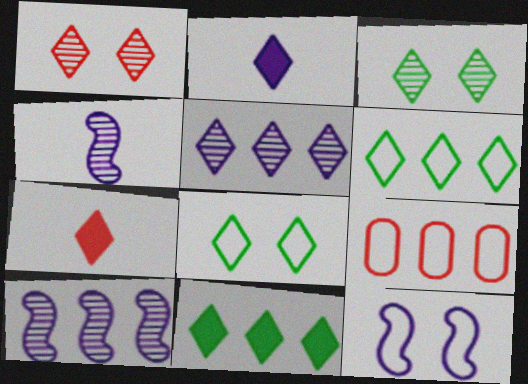[[1, 2, 6], 
[5, 7, 8], 
[9, 10, 11]]